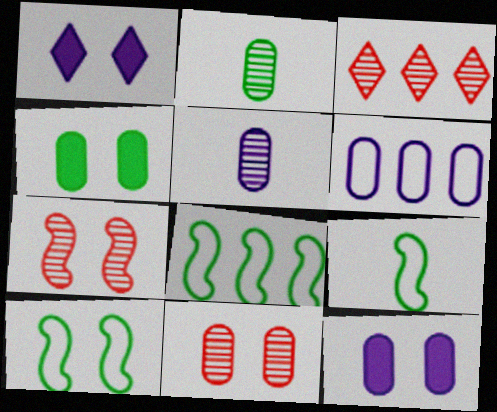[[1, 10, 11], 
[3, 9, 12], 
[5, 6, 12], 
[8, 9, 10]]